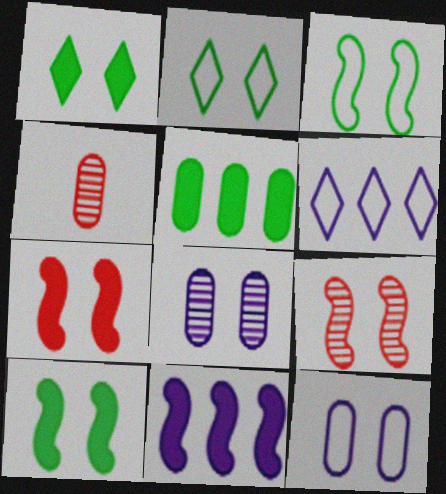[[1, 9, 12], 
[2, 4, 11], 
[2, 7, 8], 
[4, 5, 12], 
[4, 6, 10]]